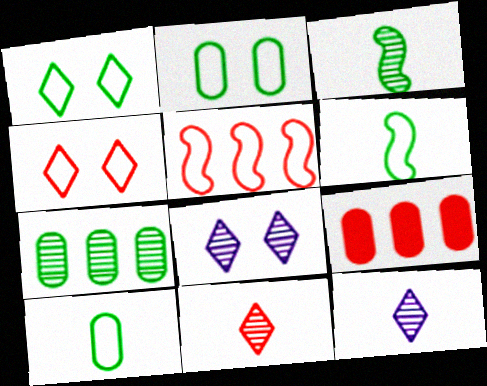[[6, 8, 9]]